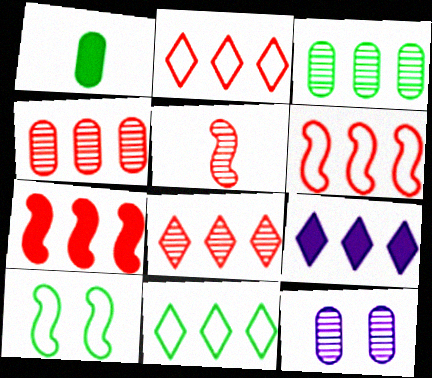[[2, 4, 7], 
[3, 6, 9], 
[8, 9, 11]]